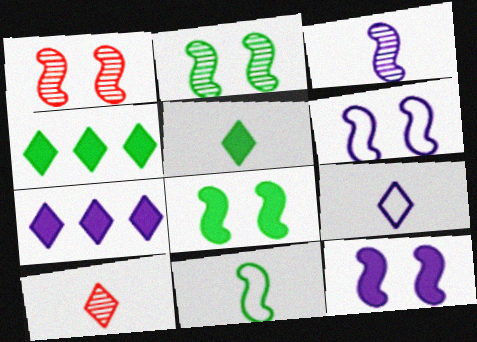[[1, 6, 8], 
[5, 9, 10]]